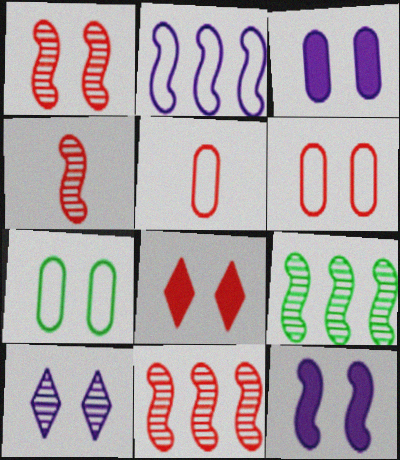[[1, 4, 11], 
[1, 6, 8], 
[5, 8, 11]]